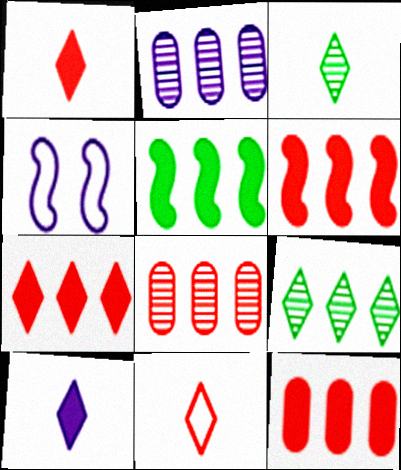[[2, 4, 10], 
[3, 4, 12], 
[3, 10, 11], 
[6, 7, 12]]